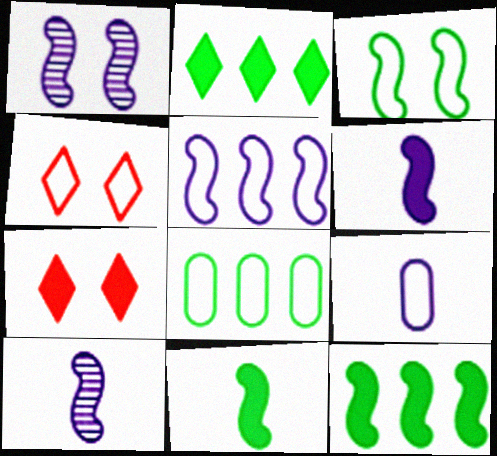[[1, 5, 6], 
[7, 8, 10]]